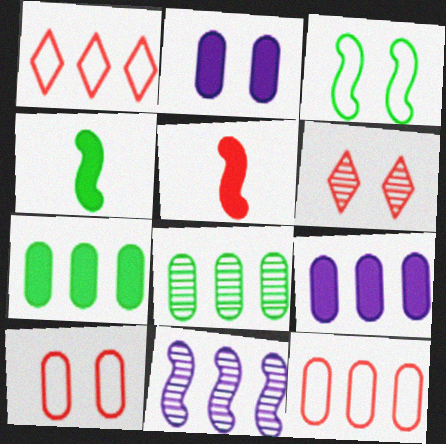[[1, 7, 11], 
[2, 3, 6], 
[3, 5, 11], 
[5, 6, 12], 
[8, 9, 12]]